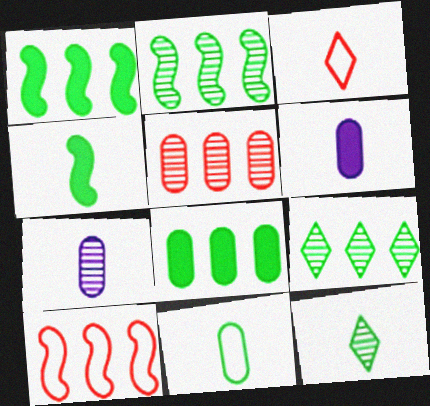[[3, 4, 7], 
[4, 11, 12]]